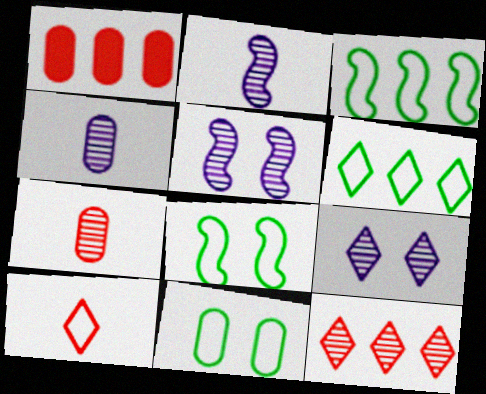[[1, 4, 11]]